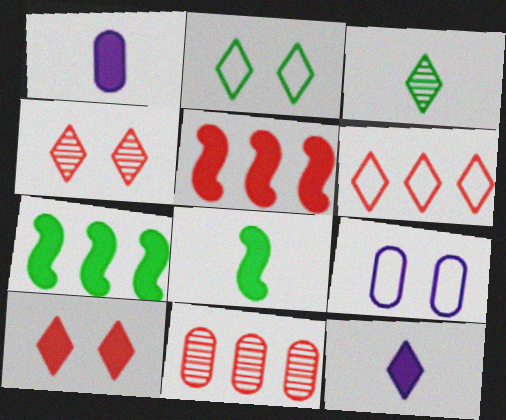[[1, 7, 10], 
[3, 5, 9], 
[5, 6, 11]]